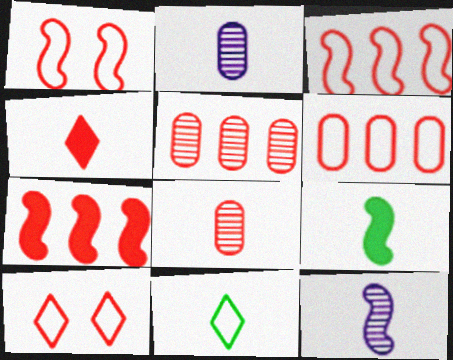[[1, 4, 5], 
[7, 8, 10]]